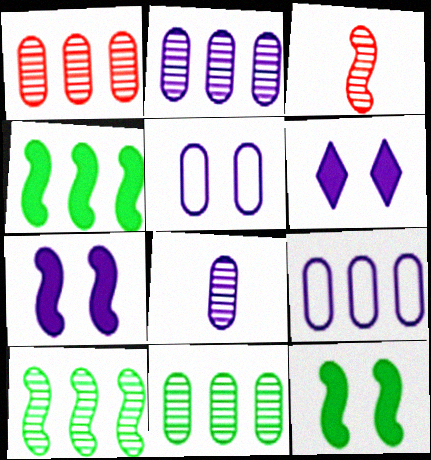[[1, 2, 11]]